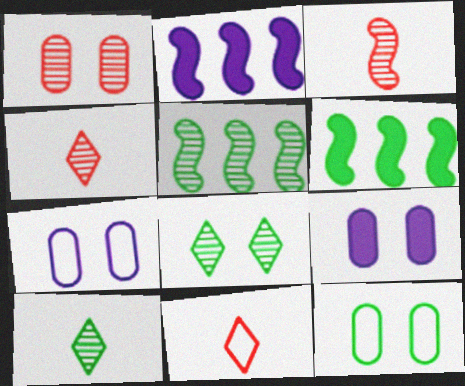[[1, 9, 12], 
[2, 4, 12], 
[4, 6, 7], 
[5, 9, 11], 
[6, 10, 12]]